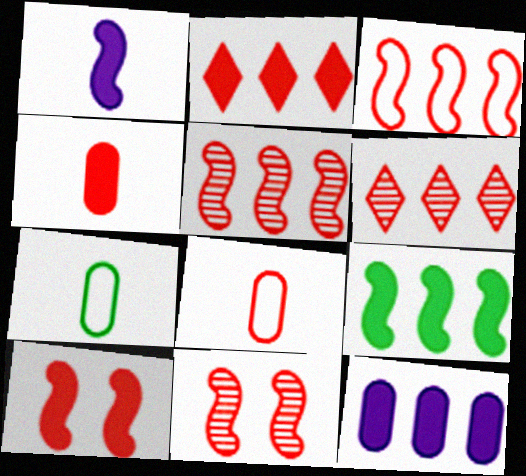[[1, 9, 10], 
[2, 4, 10], 
[2, 8, 11], 
[2, 9, 12], 
[6, 8, 10]]